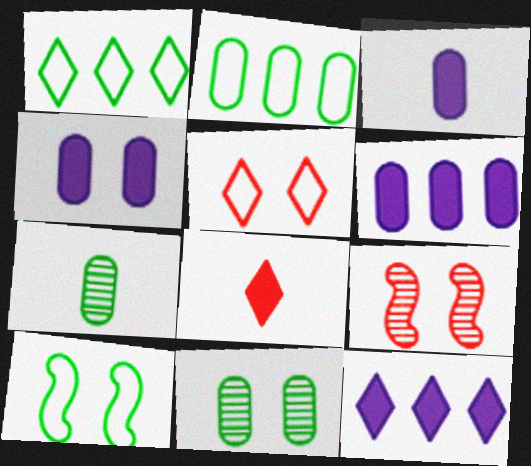[[1, 3, 9], 
[3, 4, 6]]